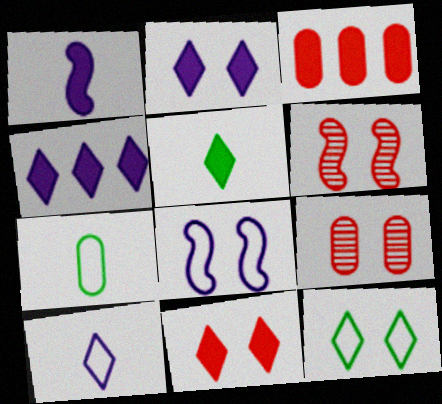[[4, 5, 11], 
[4, 6, 7]]